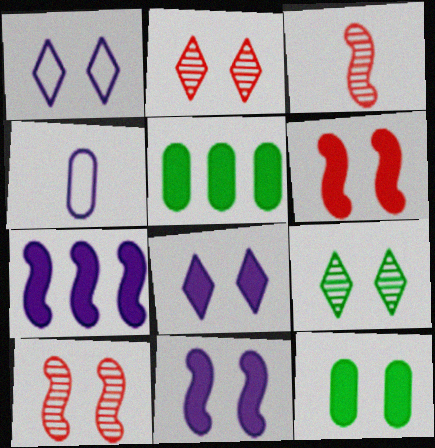[[1, 3, 5], 
[1, 10, 12], 
[6, 8, 12]]